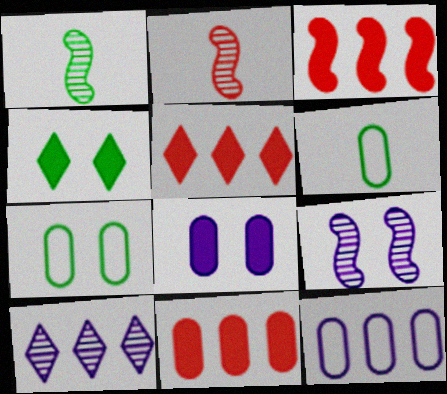[[2, 4, 12], 
[3, 5, 11], 
[5, 6, 9]]